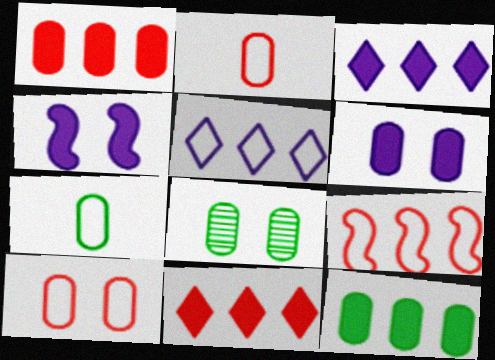[[6, 8, 10], 
[7, 8, 12]]